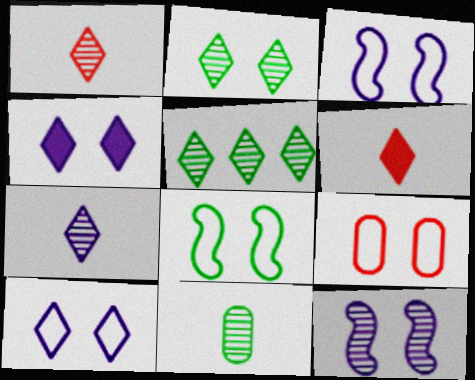[[5, 6, 10], 
[8, 9, 10]]